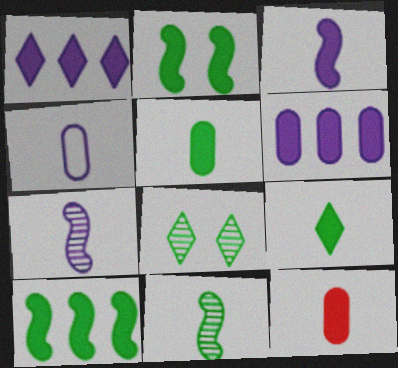[[1, 2, 12], 
[3, 9, 12]]